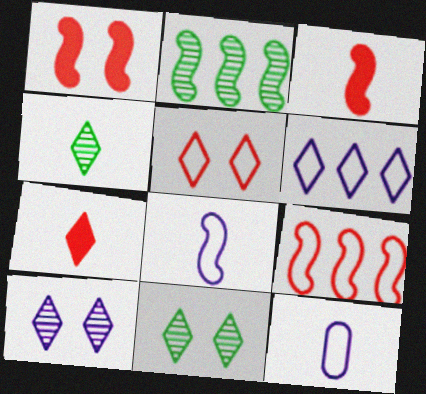[[1, 2, 8], 
[3, 4, 12], 
[6, 7, 11]]